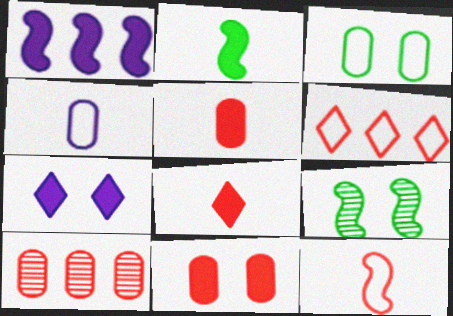[[1, 9, 12]]